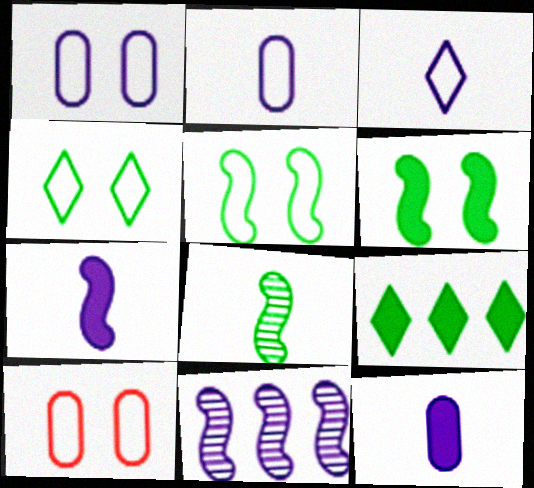[]